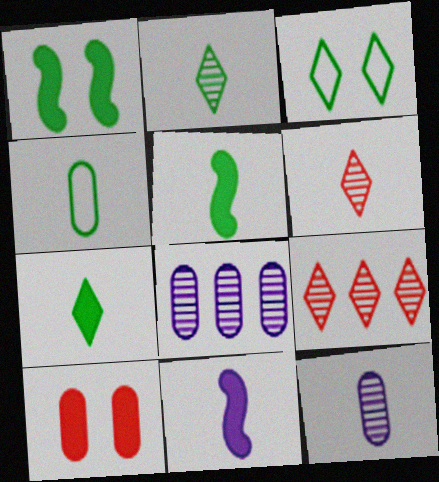[[2, 4, 5], 
[4, 6, 11], 
[4, 8, 10]]